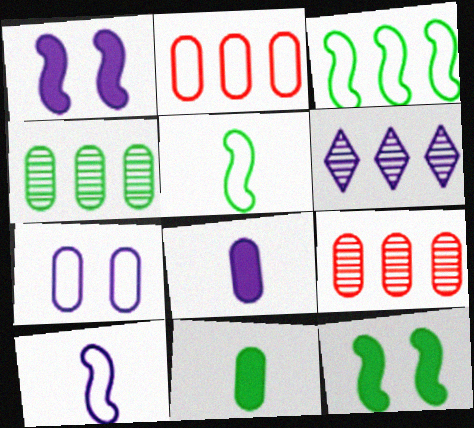[[7, 9, 11]]